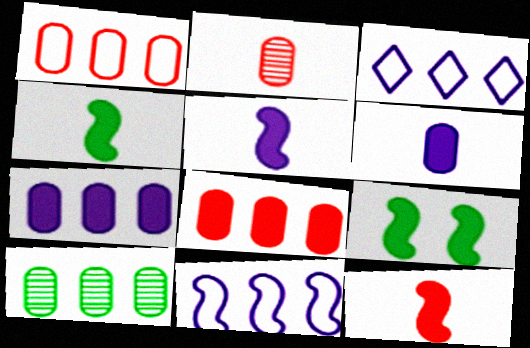[[1, 7, 10], 
[2, 3, 9], 
[4, 5, 12]]